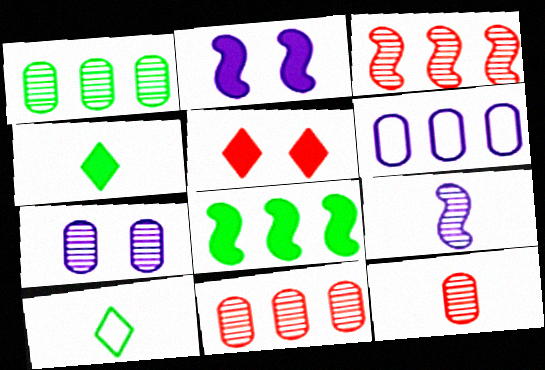[[1, 7, 12], 
[2, 10, 11]]